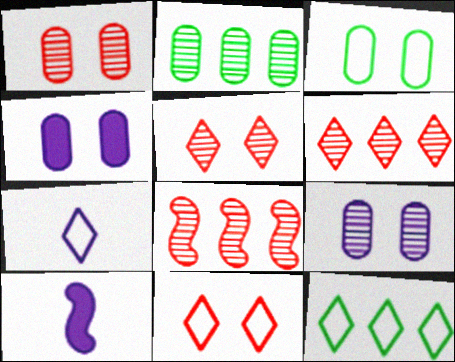[[1, 3, 4], 
[1, 10, 12], 
[2, 10, 11], 
[3, 6, 10], 
[7, 11, 12]]